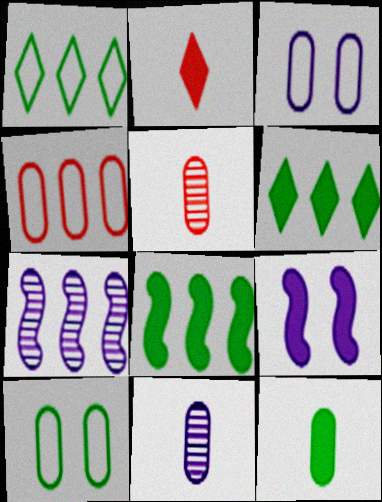[[1, 5, 9], 
[2, 7, 10], 
[4, 6, 7]]